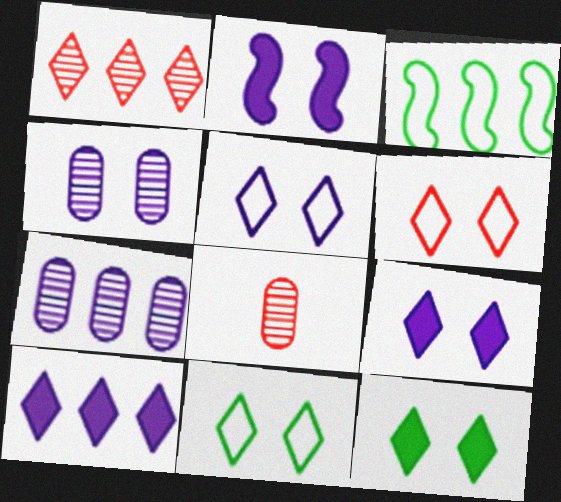[[2, 4, 5], 
[3, 8, 9], 
[5, 6, 11]]